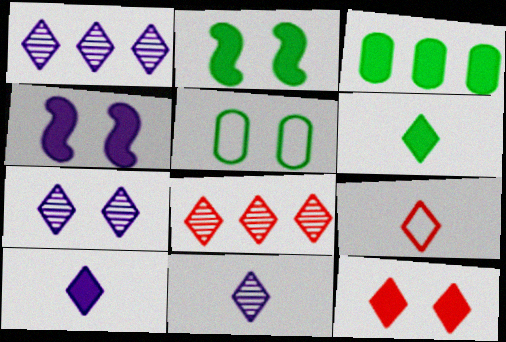[[1, 7, 11], 
[2, 3, 6], 
[6, 9, 11], 
[8, 9, 12]]